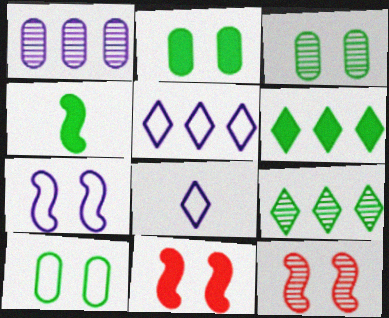[[2, 3, 10], 
[2, 4, 6], 
[4, 9, 10]]